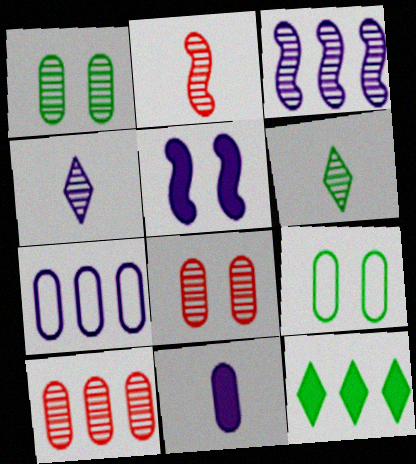[[3, 6, 8], 
[4, 5, 7], 
[9, 10, 11]]